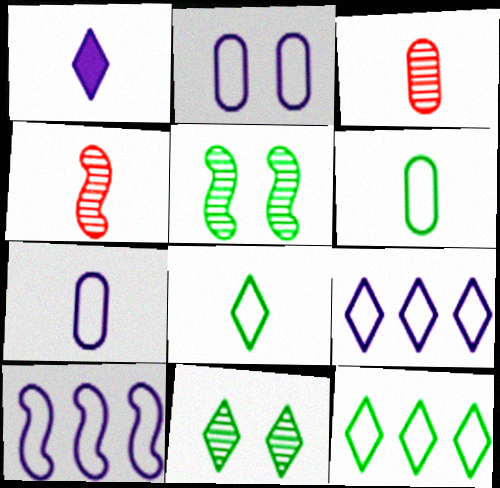[[1, 4, 6]]